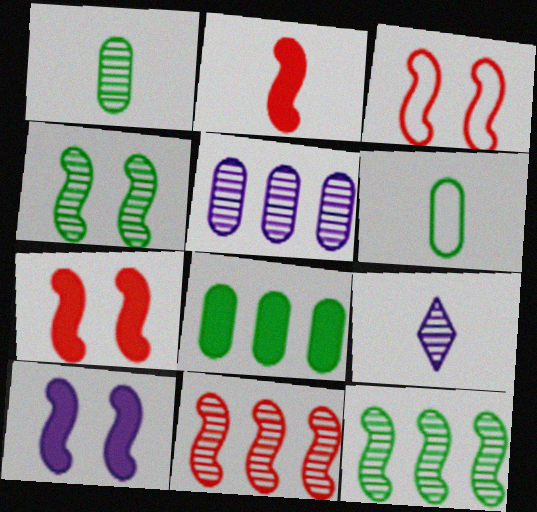[[2, 3, 11], 
[2, 6, 9], 
[3, 4, 10], 
[3, 8, 9]]